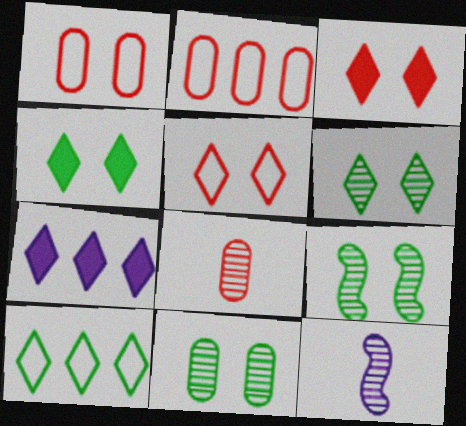[[2, 4, 12], 
[6, 9, 11]]